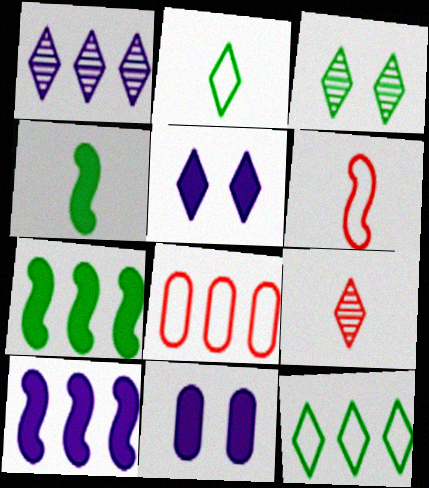[[1, 3, 9], 
[1, 7, 8], 
[5, 9, 12]]